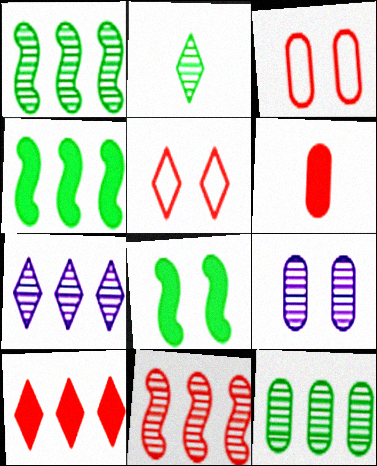[[2, 9, 11], 
[5, 6, 11], 
[5, 8, 9], 
[7, 11, 12]]